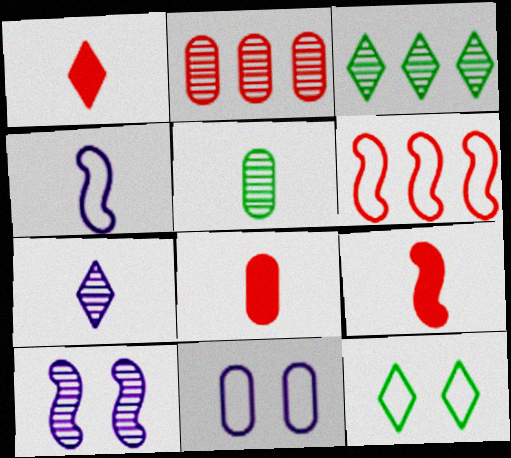[[1, 4, 5], 
[1, 8, 9], 
[3, 9, 11]]